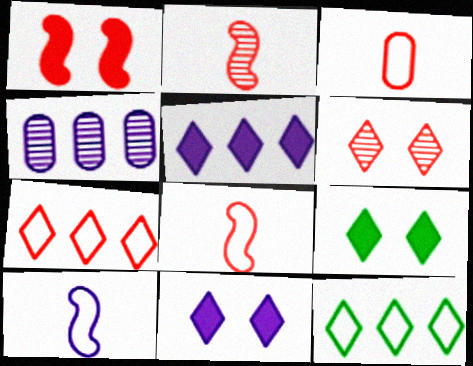[[4, 8, 9], 
[4, 10, 11]]